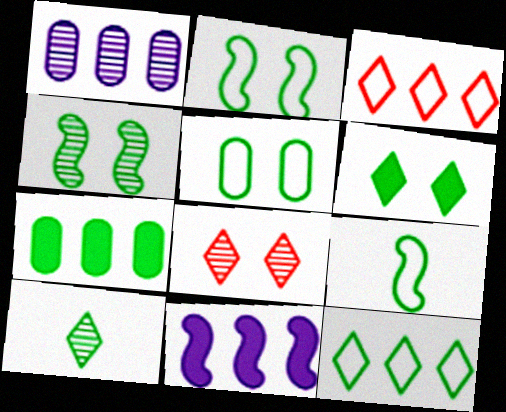[[2, 7, 10], 
[4, 5, 6], 
[5, 9, 12], 
[6, 10, 12]]